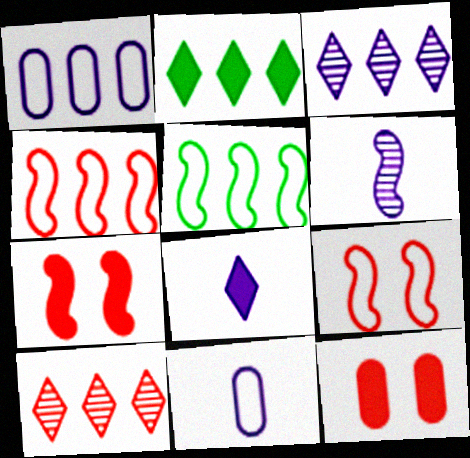[[5, 6, 7], 
[6, 8, 11]]